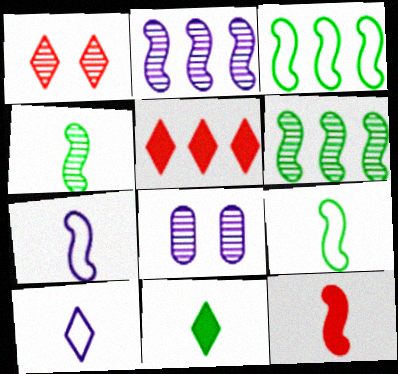[[4, 7, 12], 
[5, 8, 9]]